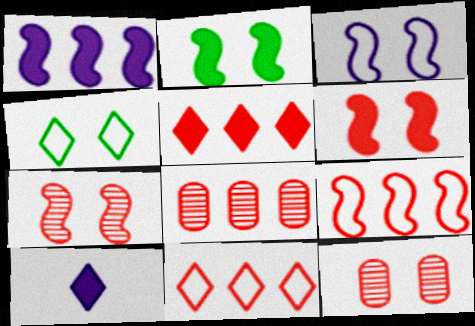[[2, 3, 7], 
[5, 8, 9]]